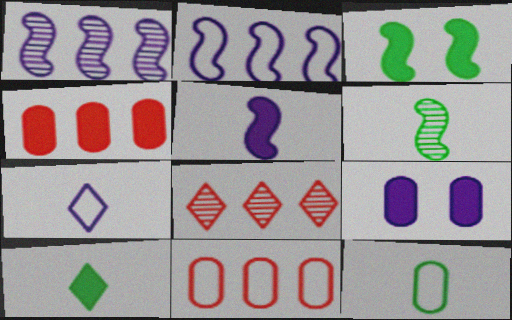[[1, 7, 9], 
[6, 10, 12]]